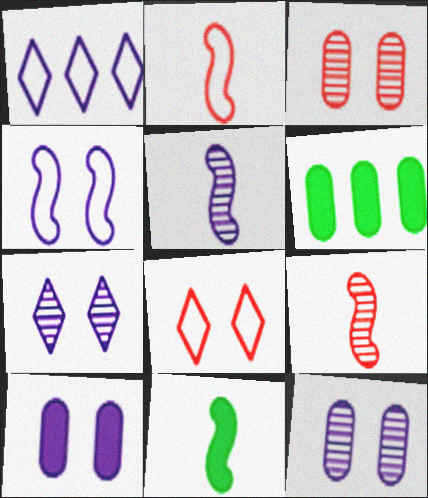[[1, 3, 11], 
[1, 5, 10], 
[2, 5, 11], 
[2, 6, 7], 
[4, 7, 10], 
[5, 6, 8]]